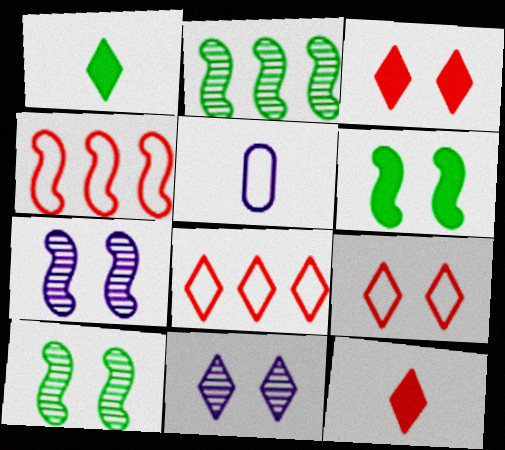[[1, 8, 11], 
[2, 3, 5]]